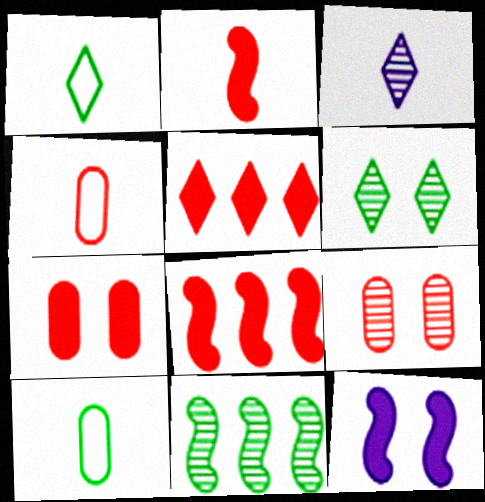[[2, 3, 10], 
[2, 5, 7], 
[3, 9, 11]]